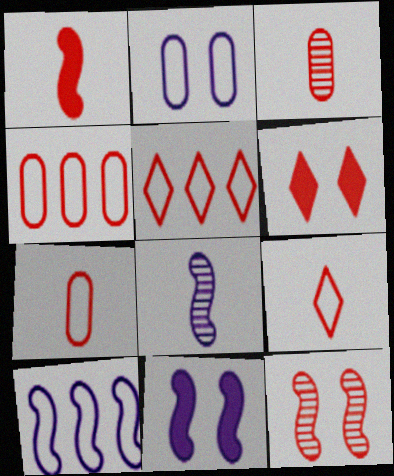[[1, 3, 9], 
[8, 10, 11]]